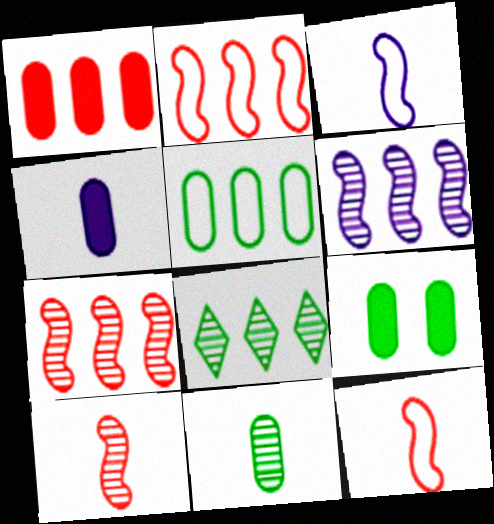[[1, 4, 9], 
[5, 9, 11]]